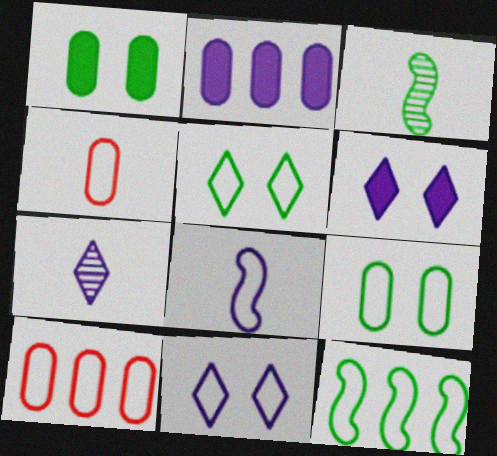[[3, 6, 10], 
[4, 11, 12], 
[5, 8, 10]]